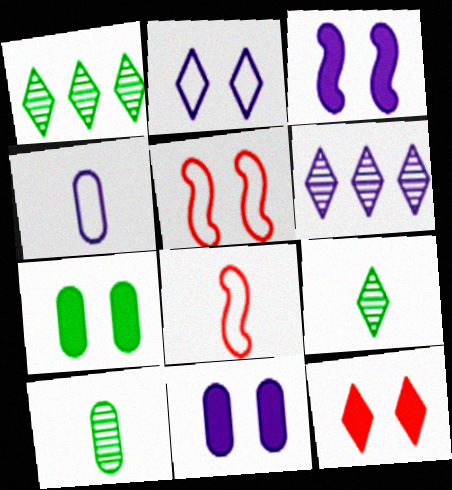[[1, 8, 11], 
[3, 4, 6], 
[3, 7, 12], 
[6, 7, 8]]